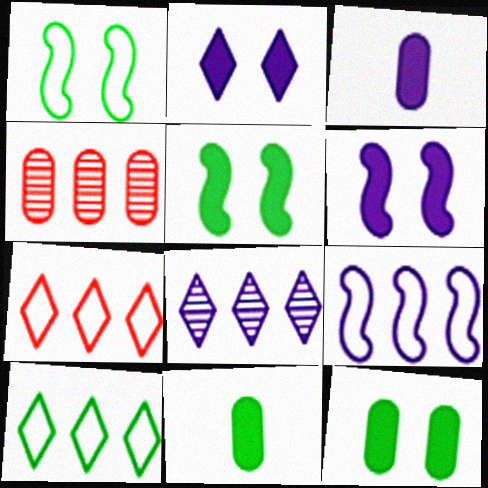[]